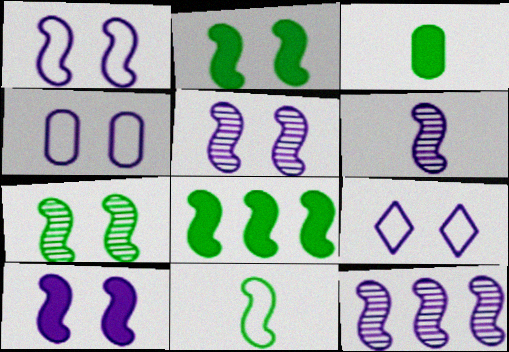[[1, 4, 9], 
[1, 5, 10], 
[5, 6, 12], 
[7, 8, 11]]